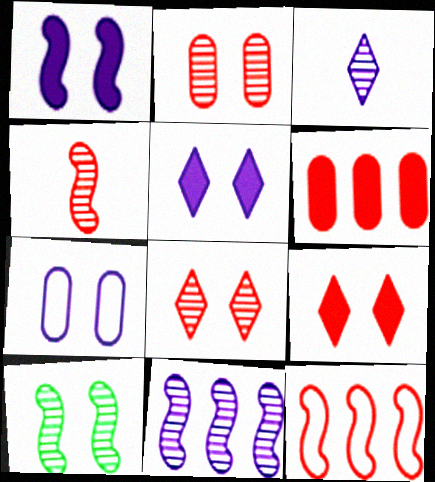[[4, 10, 11], 
[7, 9, 10]]